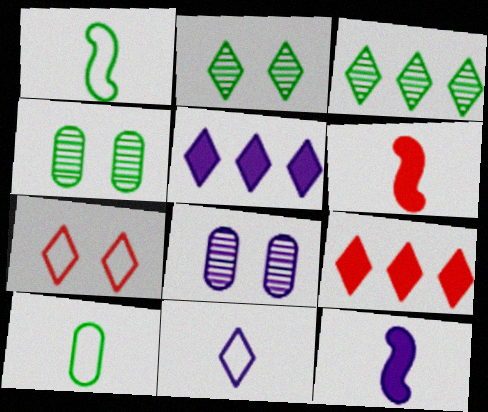[[1, 8, 9], 
[2, 9, 11]]